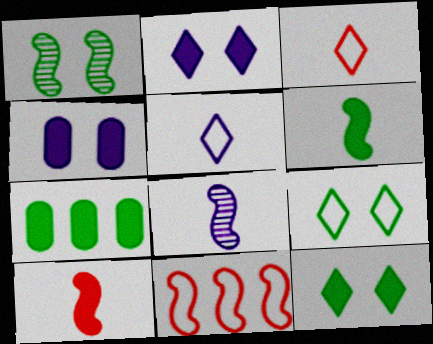[[2, 7, 10], 
[6, 7, 12]]